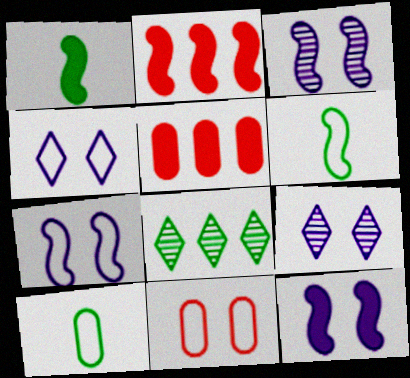[[1, 2, 12], 
[2, 3, 6], 
[2, 9, 10], 
[3, 7, 12], 
[5, 6, 9]]